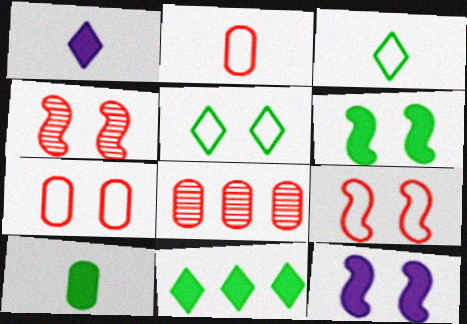[[3, 8, 12], 
[6, 10, 11]]